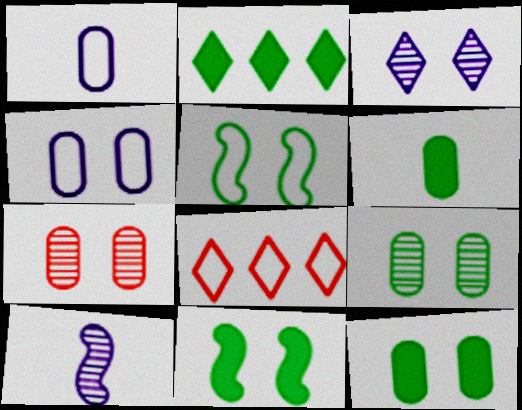[[1, 5, 8], 
[2, 6, 11], 
[4, 7, 12], 
[8, 10, 12]]